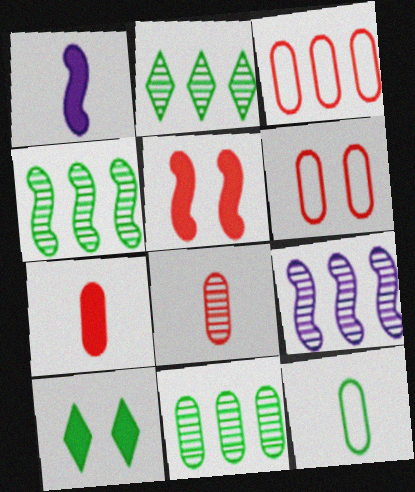[[1, 2, 6], 
[2, 4, 11], 
[4, 10, 12]]